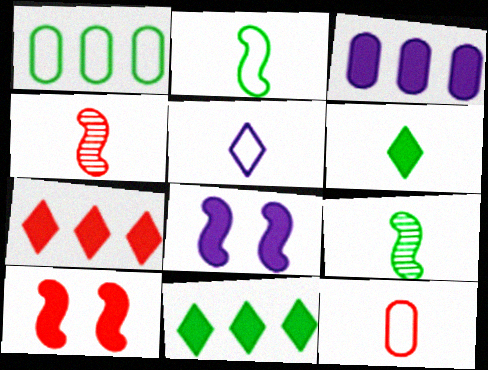[[2, 5, 12], 
[3, 6, 10]]